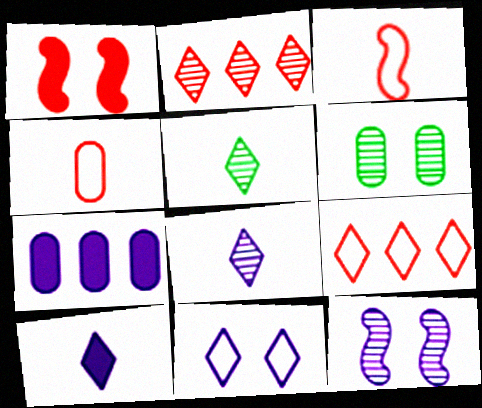[[1, 2, 4], 
[1, 6, 11], 
[4, 6, 7]]